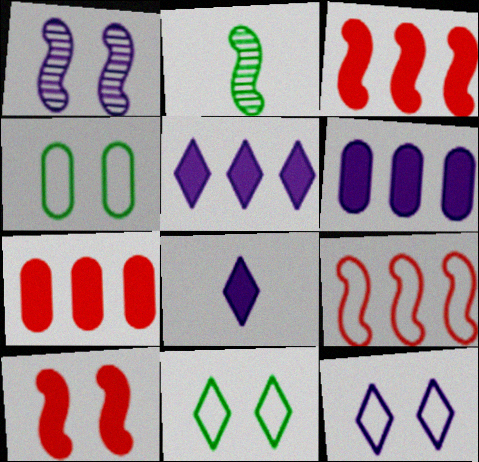[[2, 7, 12]]